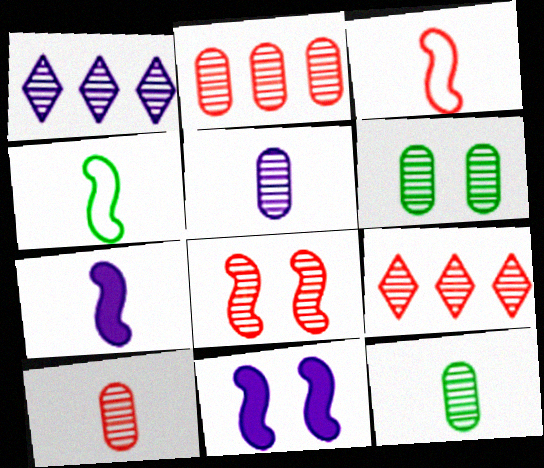[[1, 8, 12], 
[2, 5, 6], 
[5, 10, 12], 
[8, 9, 10]]